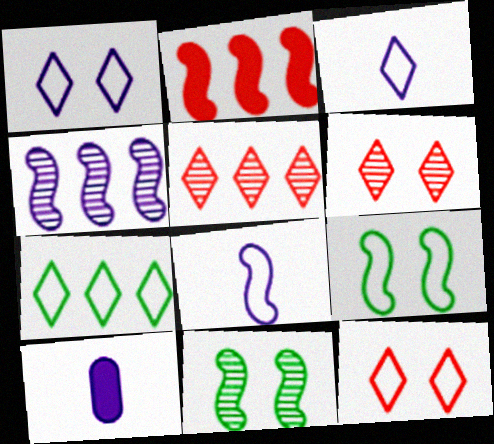[[1, 4, 10], 
[2, 8, 11], 
[3, 7, 12], 
[5, 9, 10]]